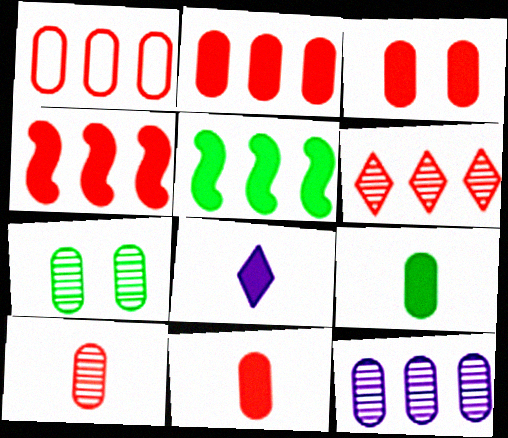[[1, 3, 10], 
[1, 4, 6], 
[2, 3, 11], 
[3, 5, 8], 
[7, 10, 12]]